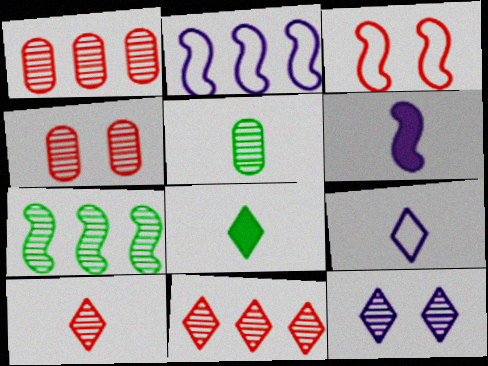[[2, 4, 8], 
[3, 6, 7], 
[8, 9, 10]]